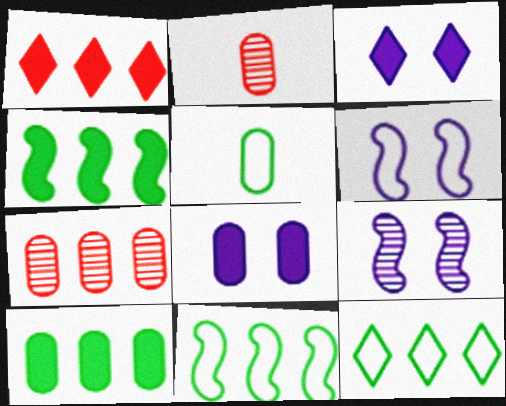[[1, 5, 9], 
[2, 3, 11], 
[5, 7, 8]]